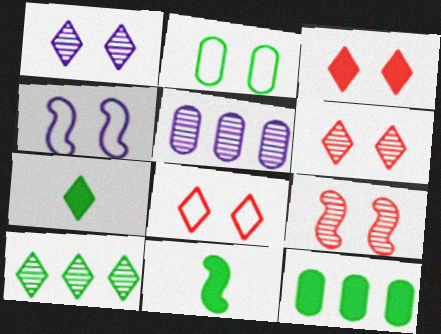[[2, 4, 8], 
[2, 10, 11], 
[3, 6, 8], 
[5, 8, 11]]